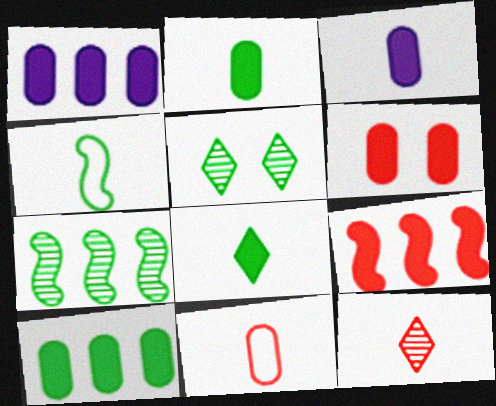[[1, 2, 6], 
[3, 4, 12], 
[3, 6, 10], 
[4, 5, 10]]